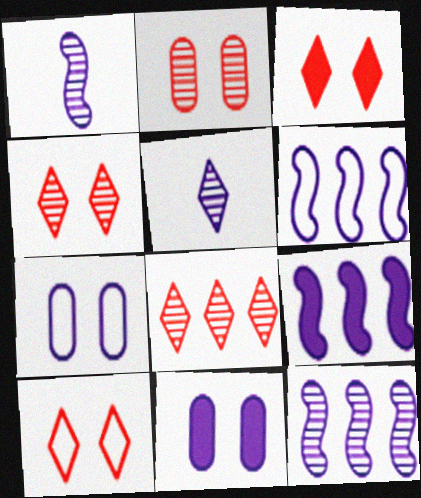[[3, 4, 10], 
[5, 6, 11], 
[5, 7, 9], 
[6, 9, 12]]